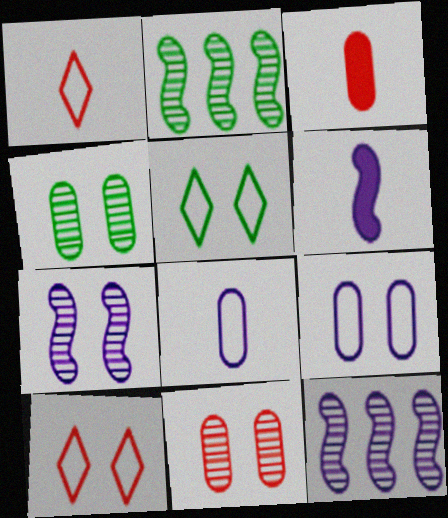[[3, 5, 12]]